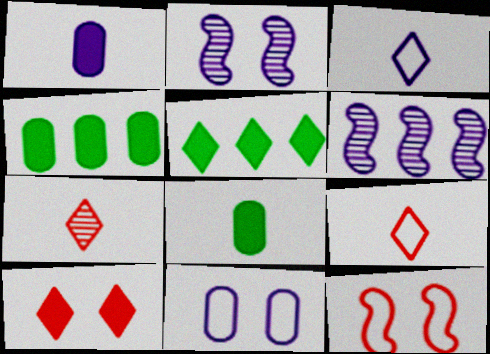[[2, 4, 9]]